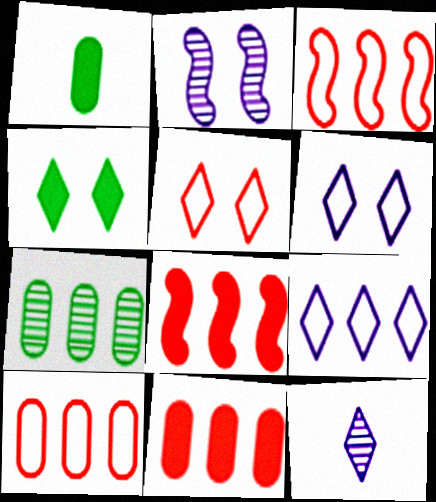[[7, 8, 9]]